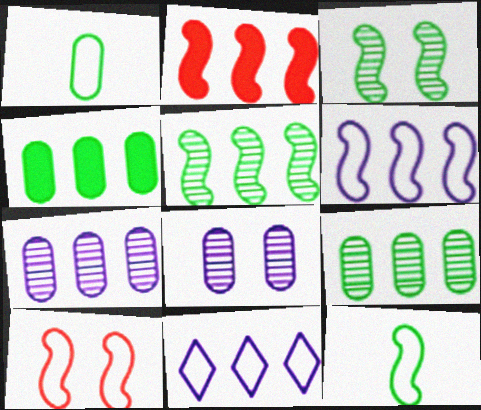[[1, 10, 11], 
[2, 5, 6], 
[2, 9, 11], 
[6, 10, 12]]